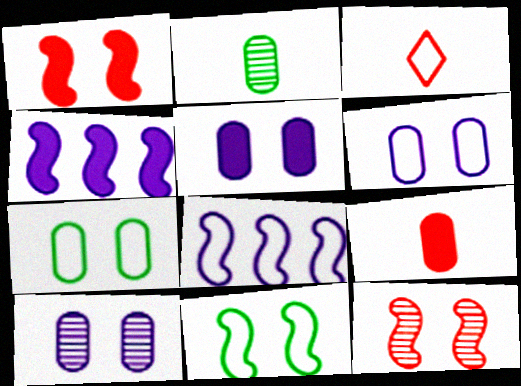[[3, 7, 8], 
[5, 6, 10]]